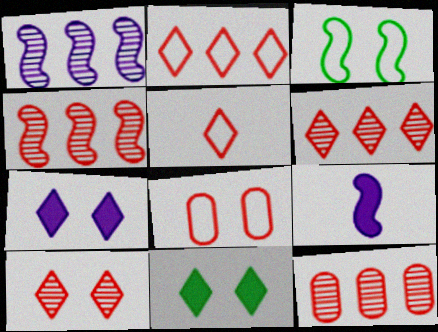[[3, 4, 9], 
[4, 6, 12]]